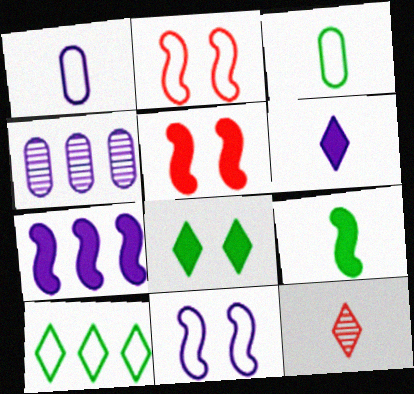[[1, 2, 10], 
[1, 9, 12], 
[4, 6, 11], 
[5, 7, 9]]